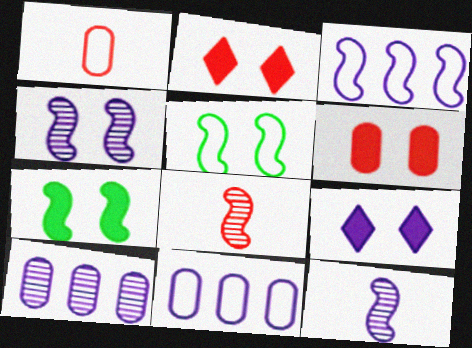[[3, 7, 8], 
[6, 7, 9], 
[9, 11, 12]]